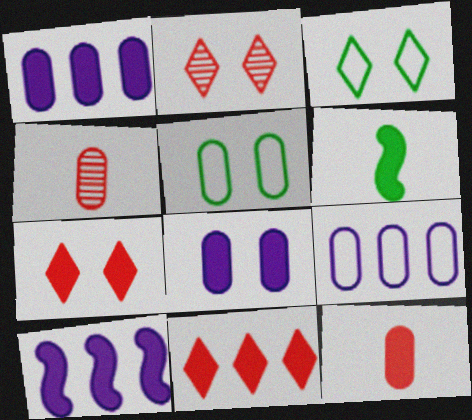[[1, 4, 5], 
[1, 6, 7], 
[2, 6, 9], 
[3, 4, 10], 
[6, 8, 11]]